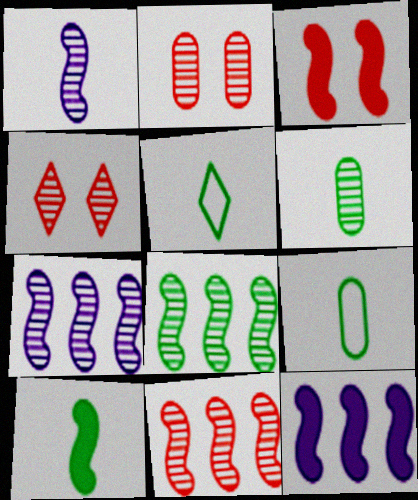[[2, 5, 12], 
[3, 10, 12], 
[4, 6, 7], 
[4, 9, 12], 
[5, 6, 10], 
[7, 8, 11]]